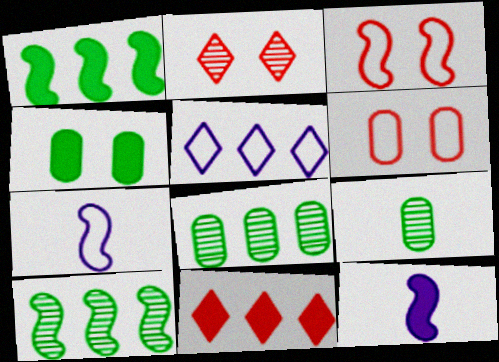[[3, 10, 12], 
[4, 11, 12]]